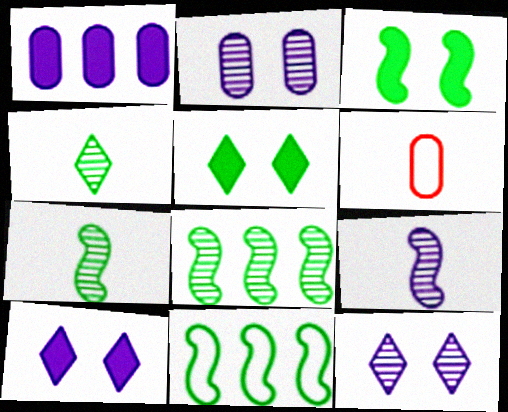[[3, 7, 11], 
[6, 8, 10]]